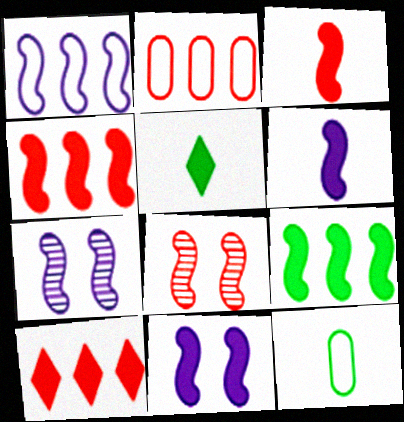[[1, 6, 7], 
[2, 5, 7], 
[3, 9, 11], 
[7, 10, 12]]